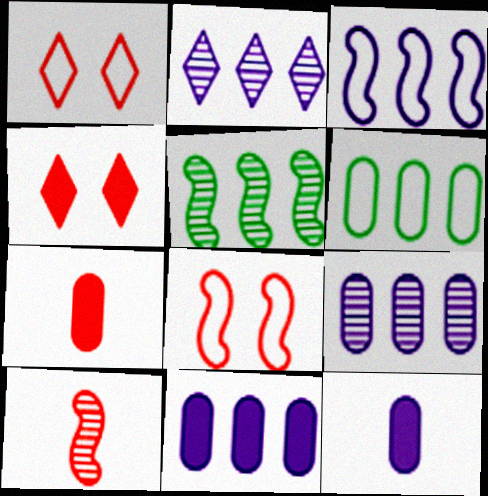[[1, 5, 12], 
[2, 3, 11]]